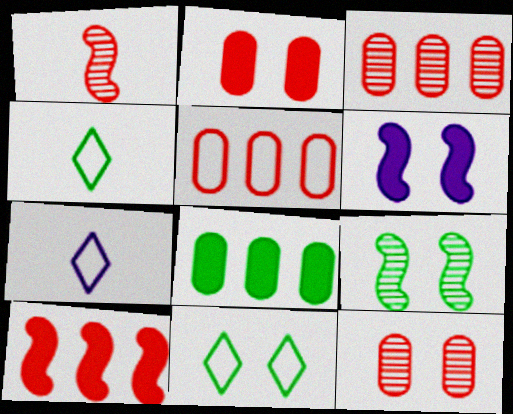[[3, 4, 6], 
[4, 8, 9], 
[6, 11, 12]]